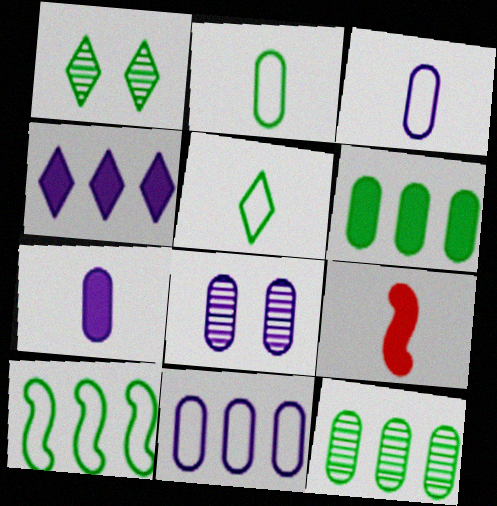[[1, 9, 11], 
[7, 8, 11]]